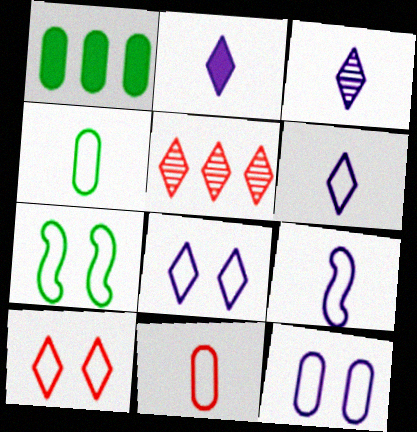[[2, 3, 6], 
[7, 10, 12]]